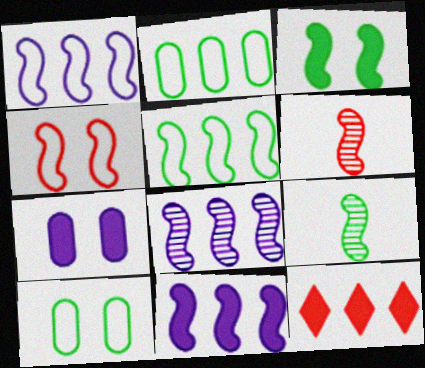[[1, 3, 6], 
[1, 8, 11], 
[2, 8, 12], 
[3, 5, 9], 
[4, 9, 11]]